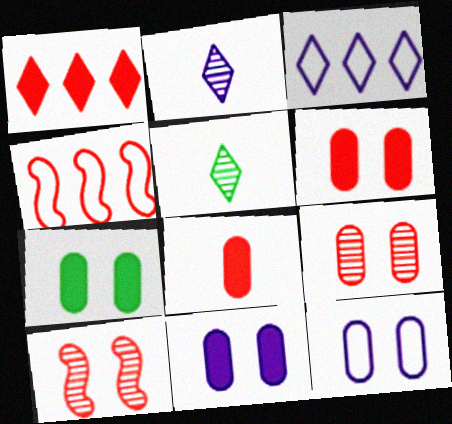[[2, 4, 7], 
[4, 5, 11], 
[6, 7, 11], 
[7, 9, 12]]